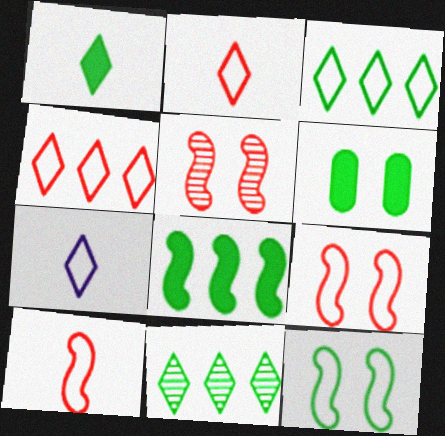[[1, 6, 8]]